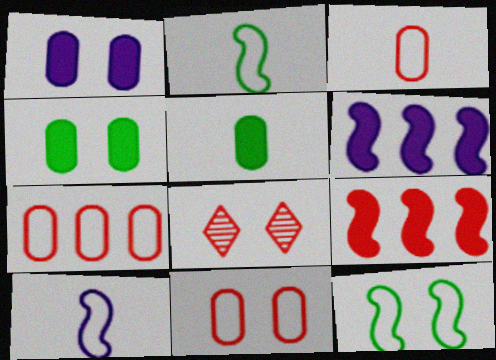[[1, 8, 12], 
[3, 7, 11], 
[3, 8, 9]]